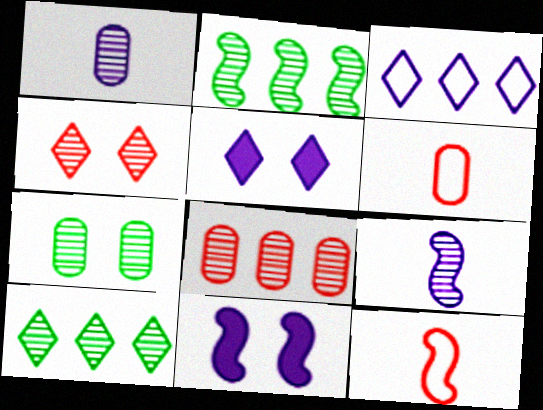[[1, 2, 4], 
[1, 3, 11], 
[1, 7, 8], 
[2, 5, 6], 
[2, 11, 12], 
[6, 10, 11]]